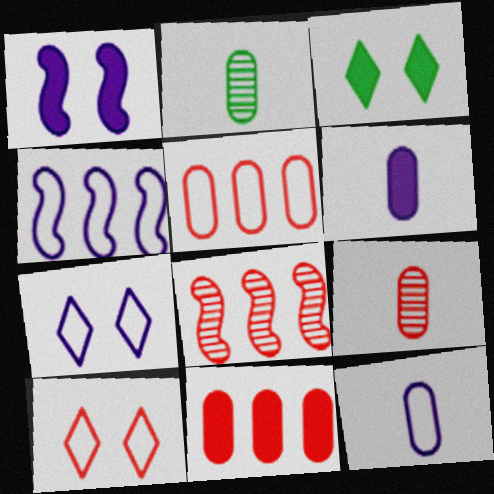[[3, 4, 9], 
[3, 8, 12], 
[4, 7, 12]]